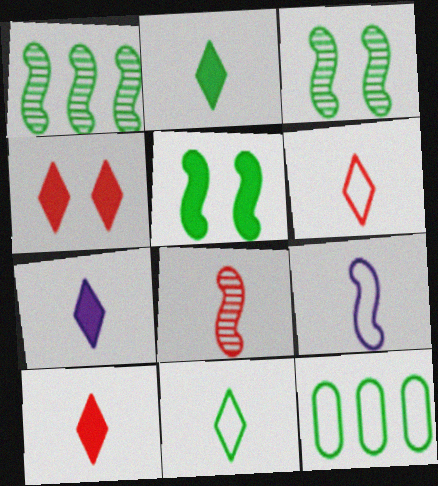[[2, 3, 12], 
[2, 7, 10]]